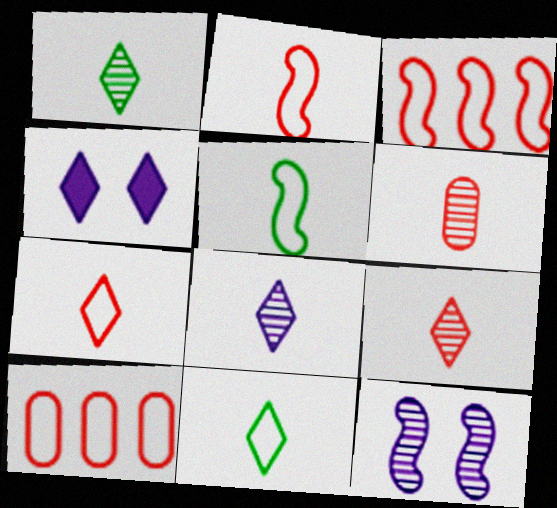[[1, 8, 9]]